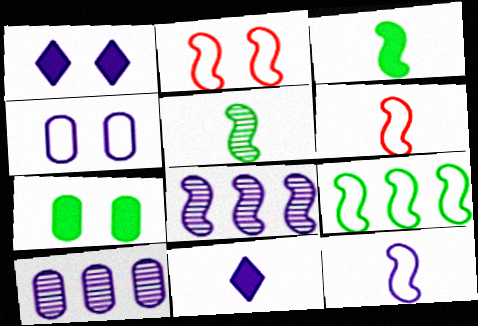[[1, 10, 12], 
[2, 3, 8], 
[2, 9, 12], 
[4, 8, 11]]